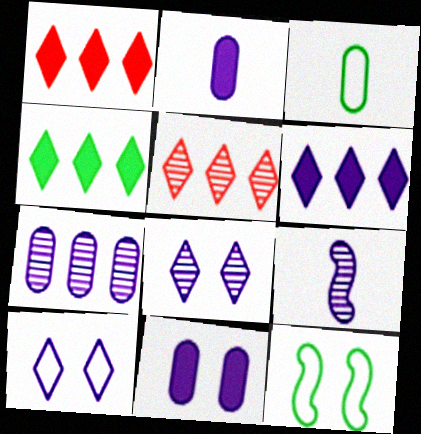[[1, 4, 6], 
[2, 5, 12], 
[7, 8, 9]]